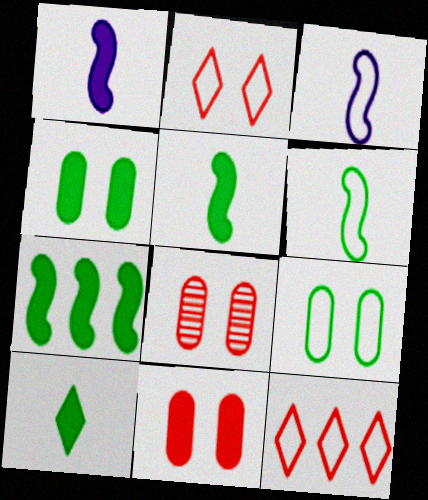[[3, 9, 12], 
[4, 7, 10]]